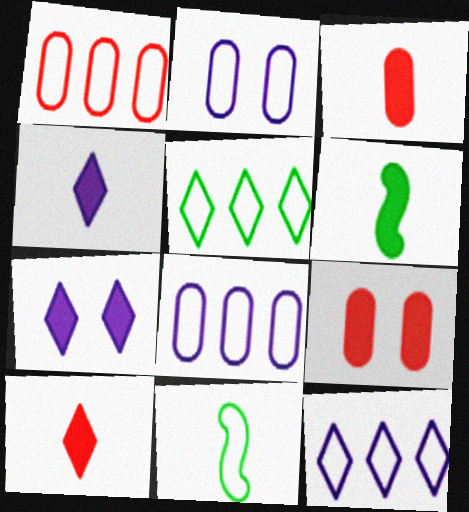[[3, 4, 6]]